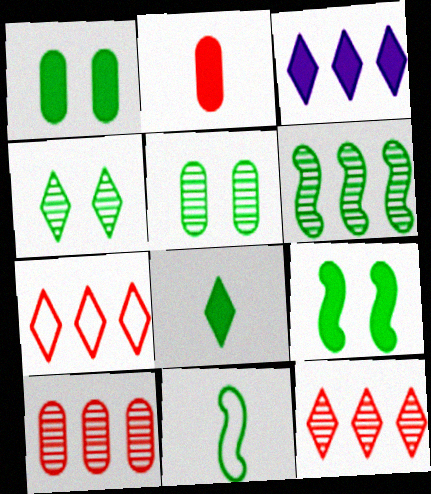[[2, 3, 9], 
[6, 9, 11]]